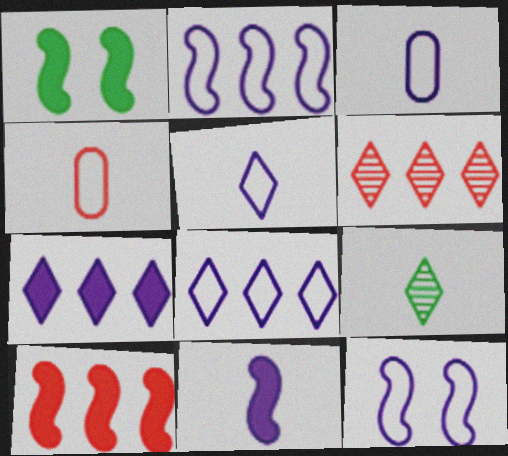[[1, 3, 6], 
[1, 10, 11], 
[3, 8, 12], 
[4, 9, 11]]